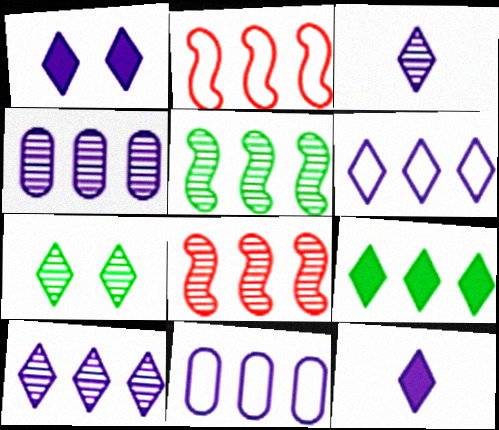[[1, 3, 6], 
[2, 4, 9], 
[8, 9, 11]]